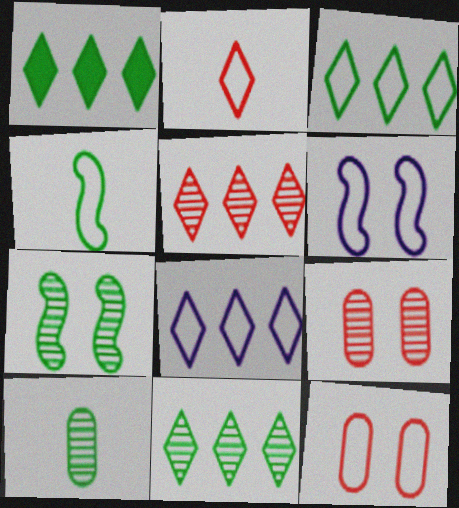[[1, 3, 11], 
[1, 5, 8], 
[4, 8, 12], 
[7, 10, 11]]